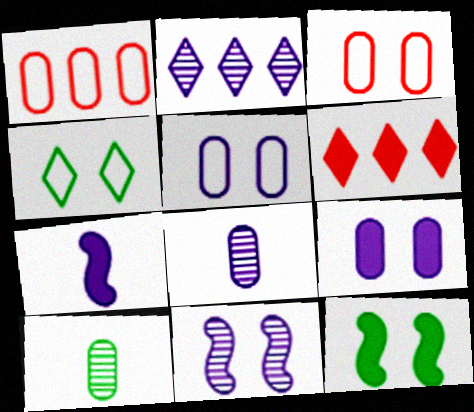[[1, 9, 10], 
[2, 5, 7], 
[2, 8, 11]]